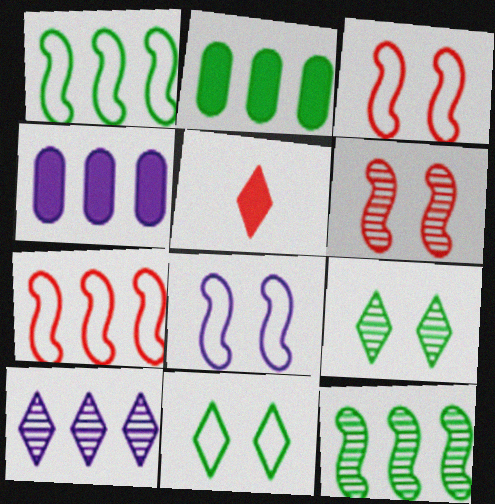[[2, 7, 10], 
[5, 10, 11]]